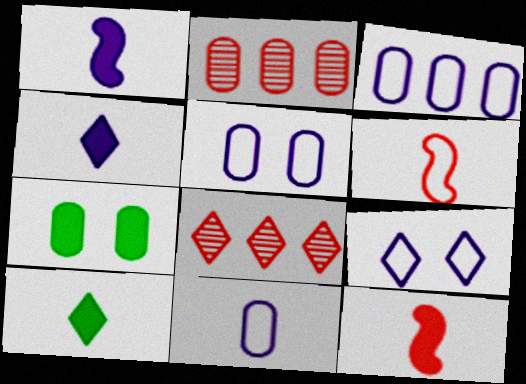[[2, 7, 11], 
[3, 5, 11], 
[8, 9, 10]]